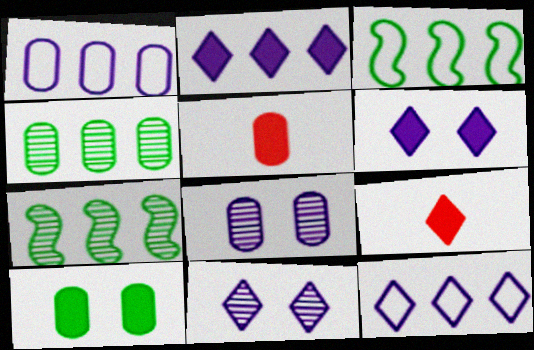[[3, 5, 11], 
[3, 8, 9]]